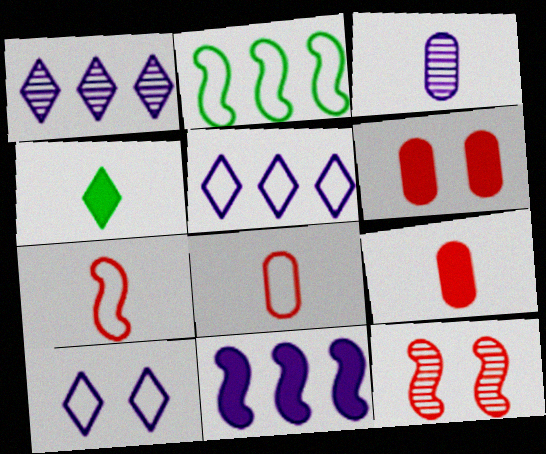[[2, 8, 10], 
[3, 4, 7], 
[3, 10, 11], 
[4, 6, 11]]